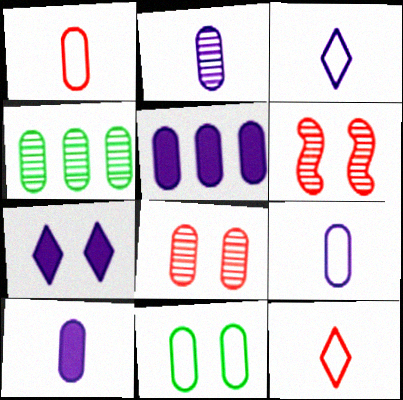[[2, 4, 8], 
[2, 9, 10], 
[6, 7, 11]]